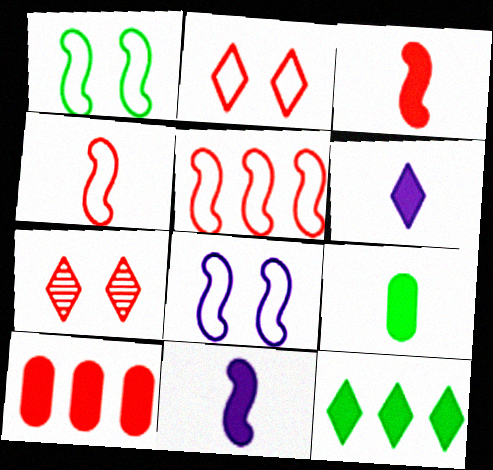[[3, 6, 9], 
[4, 7, 10]]